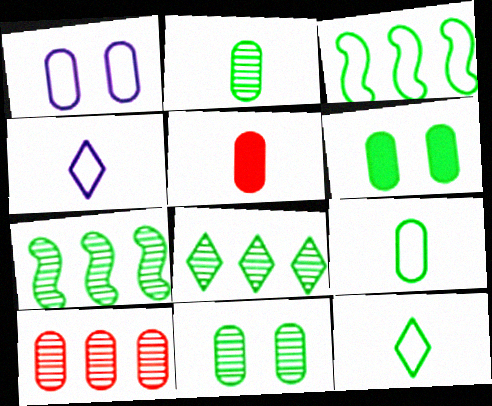[[6, 7, 12]]